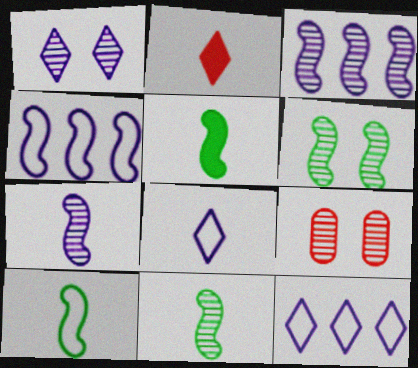[[1, 6, 9], 
[5, 9, 12], 
[5, 10, 11]]